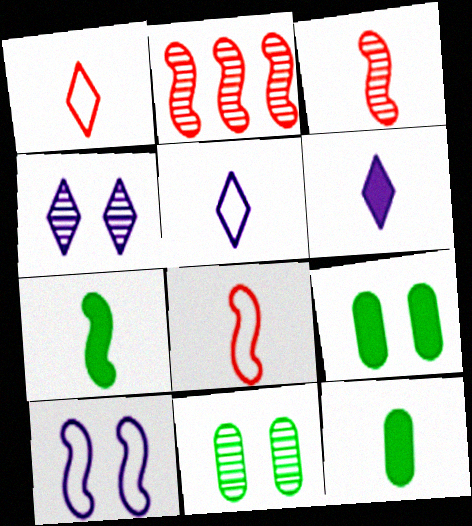[[2, 5, 9], 
[2, 7, 10], 
[3, 5, 12]]